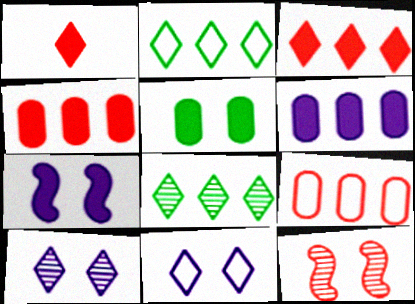[[1, 2, 10], 
[1, 8, 11], 
[1, 9, 12], 
[5, 11, 12]]